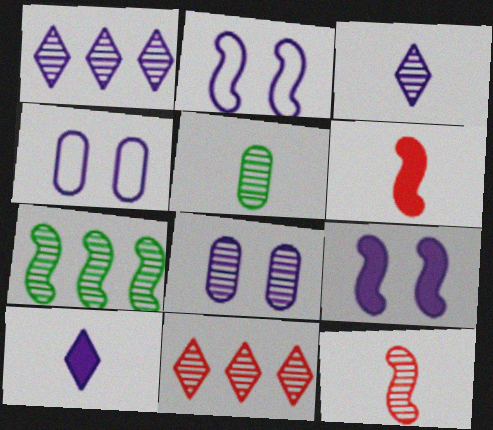[[2, 6, 7], 
[3, 5, 12]]